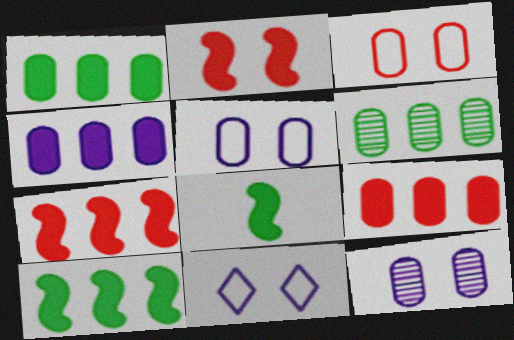[[1, 4, 9]]